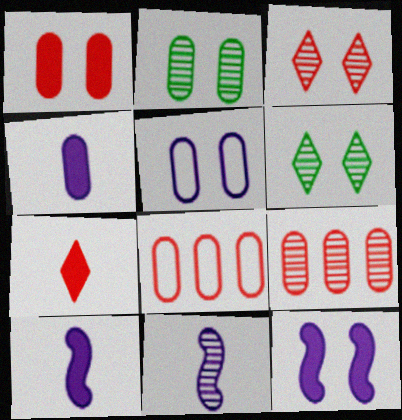[[1, 2, 5], 
[2, 4, 8], 
[6, 8, 10], 
[6, 9, 11]]